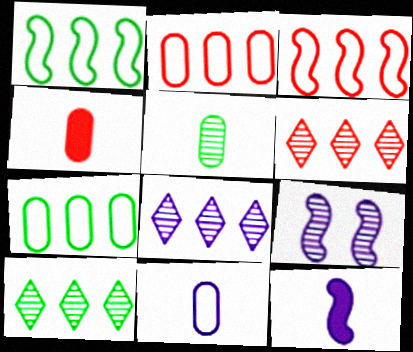[[4, 5, 11], 
[5, 6, 9], 
[6, 8, 10]]